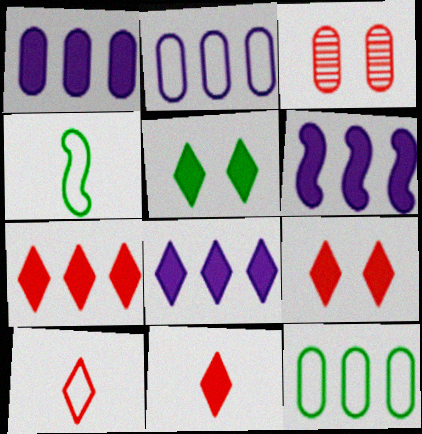[[1, 6, 8], 
[3, 4, 8], 
[5, 8, 11], 
[7, 9, 11]]